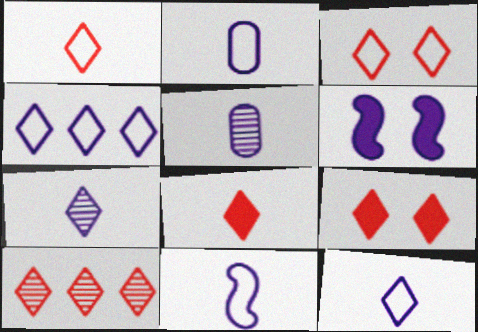[[1, 9, 10], 
[2, 11, 12], 
[3, 8, 10], 
[4, 5, 6]]